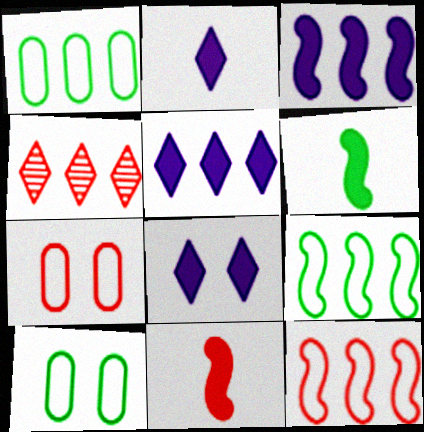[[1, 3, 4], 
[2, 5, 8], 
[4, 7, 11]]